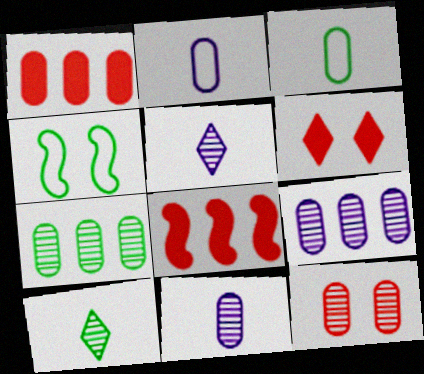[[1, 4, 5], 
[7, 11, 12]]